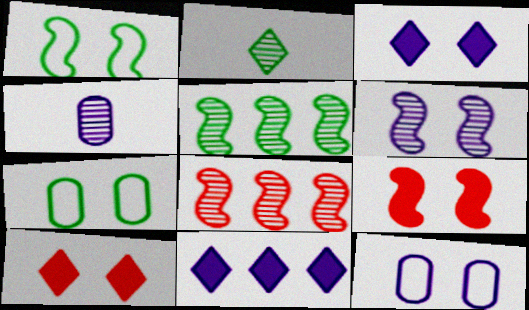[[1, 6, 9], 
[3, 6, 12], 
[6, 7, 10]]